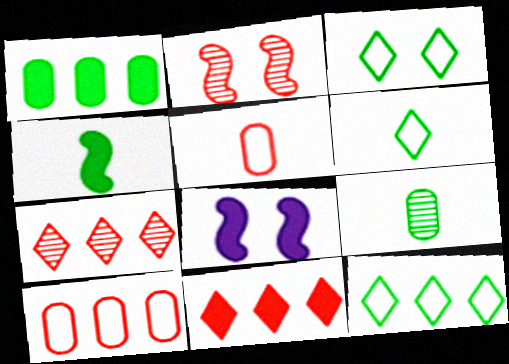[[2, 5, 11], 
[3, 6, 12], 
[4, 6, 9]]